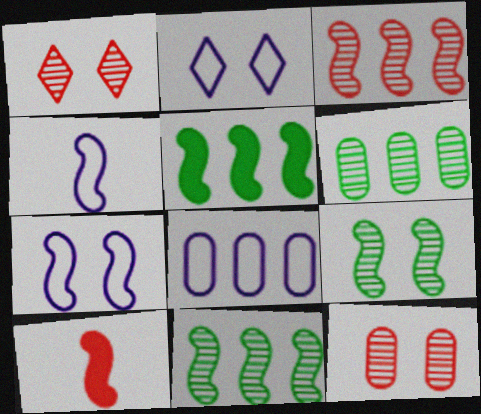[[2, 4, 8], 
[2, 6, 10], 
[7, 10, 11]]